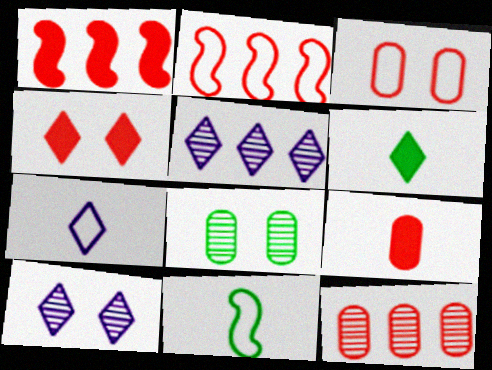[[1, 4, 9], 
[1, 7, 8], 
[3, 9, 12]]